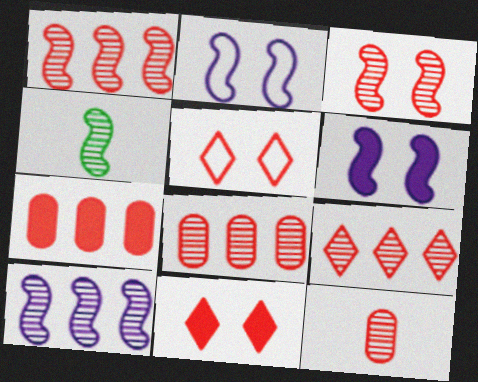[[1, 8, 9], 
[3, 4, 10], 
[3, 9, 12]]